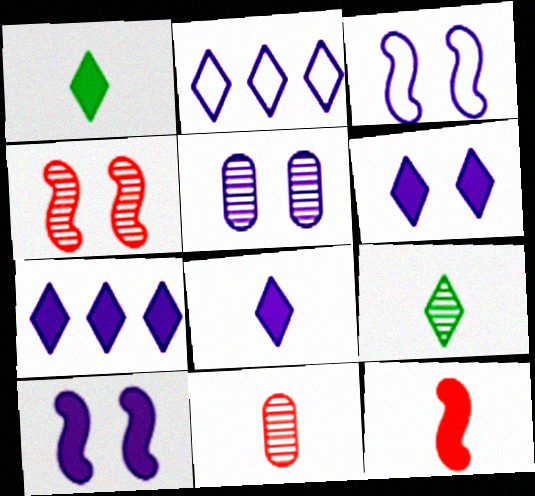[[3, 5, 6], 
[6, 7, 8]]